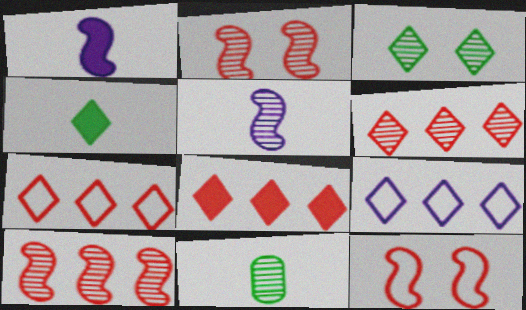[[6, 7, 8]]